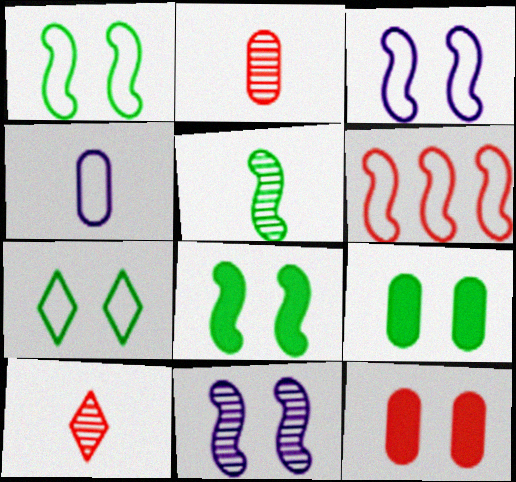[[4, 6, 7], 
[6, 10, 12], 
[7, 11, 12]]